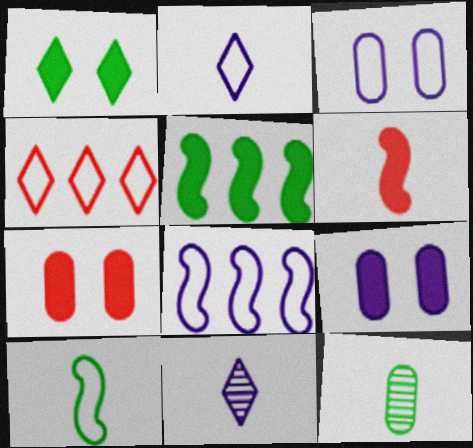[[1, 4, 11], 
[2, 3, 8], 
[2, 6, 12], 
[3, 4, 10], 
[8, 9, 11]]